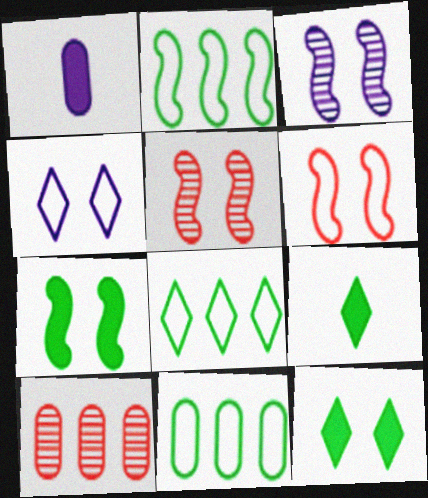[[1, 5, 8], 
[2, 8, 11], 
[3, 6, 7]]